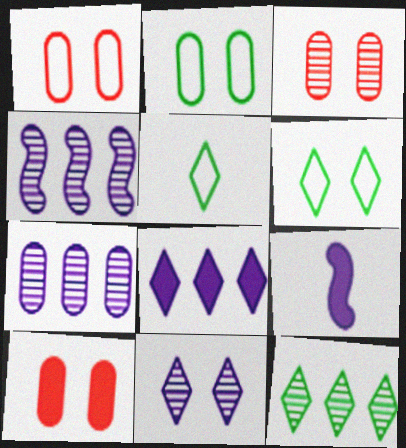[[1, 3, 10], 
[1, 9, 12], 
[4, 5, 10]]